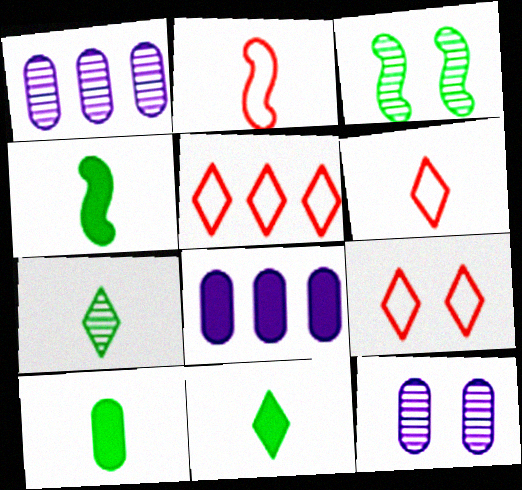[[1, 4, 9], 
[3, 6, 8], 
[4, 5, 12], 
[4, 10, 11], 
[5, 6, 9]]